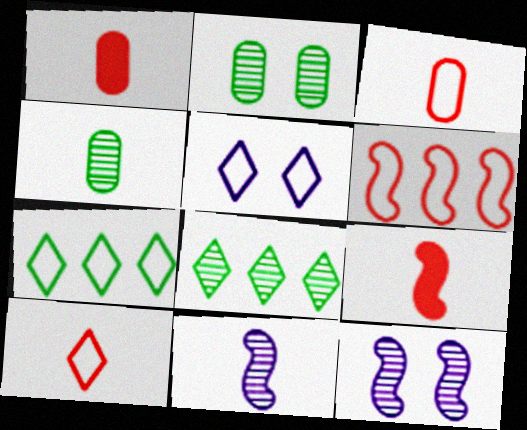[[1, 7, 12], 
[5, 7, 10]]